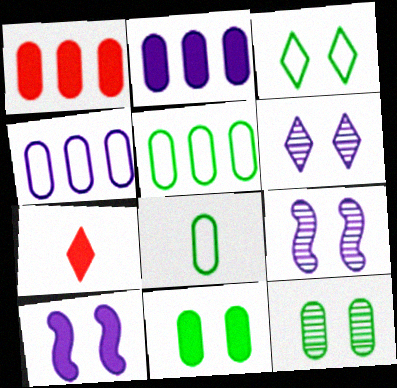[[5, 7, 9]]